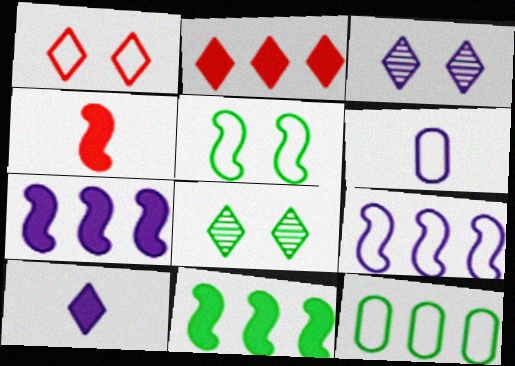[[3, 4, 12], 
[3, 6, 7]]